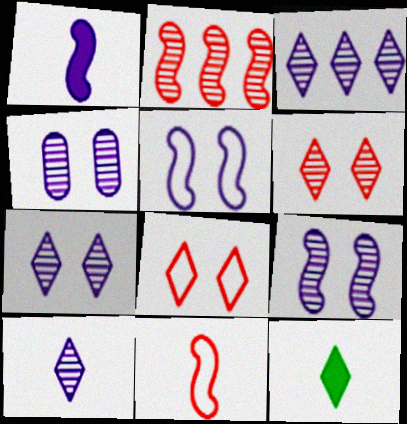[[3, 7, 10], 
[3, 8, 12], 
[4, 7, 9]]